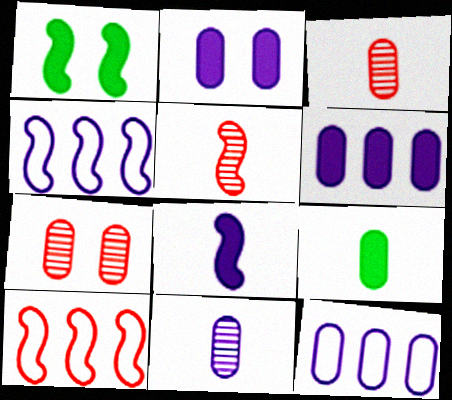[[1, 4, 5], 
[2, 11, 12], 
[7, 9, 12]]